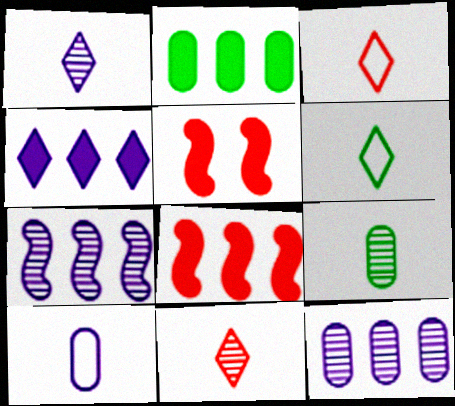[[2, 4, 8], 
[5, 6, 12]]